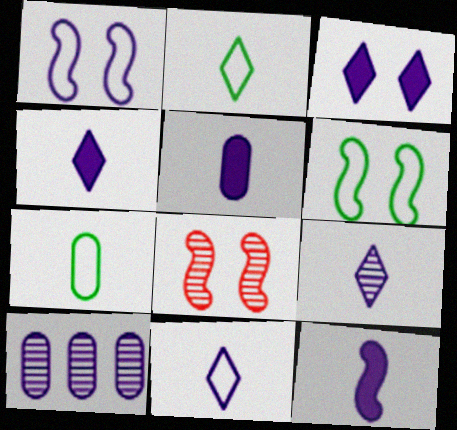[[1, 4, 10], 
[4, 5, 12], 
[4, 9, 11]]